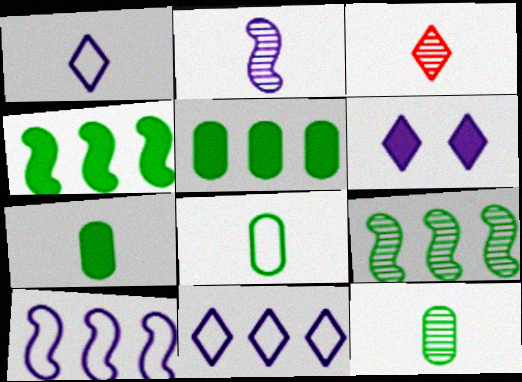[[2, 3, 12], 
[7, 8, 12]]